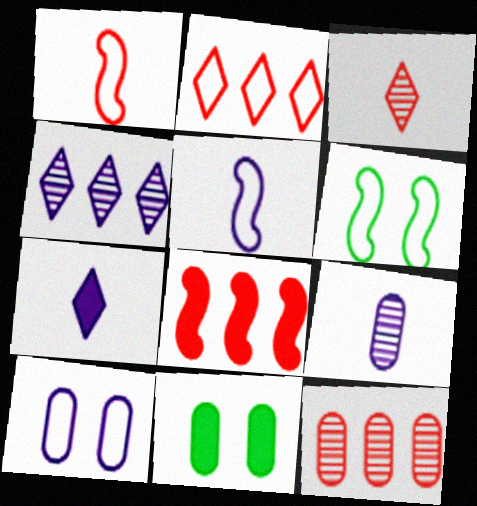[[1, 4, 11], 
[2, 8, 12], 
[5, 7, 9], 
[6, 7, 12], 
[7, 8, 11]]